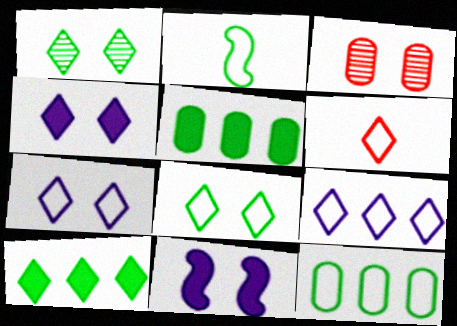[[1, 2, 5], 
[2, 8, 12], 
[3, 8, 11], 
[6, 8, 9]]